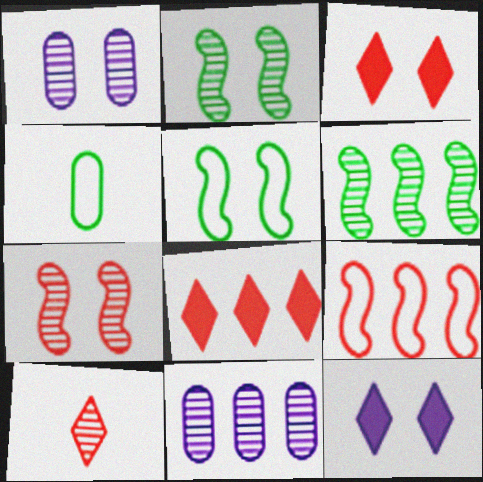[[1, 3, 5], 
[1, 6, 10], 
[2, 10, 11]]